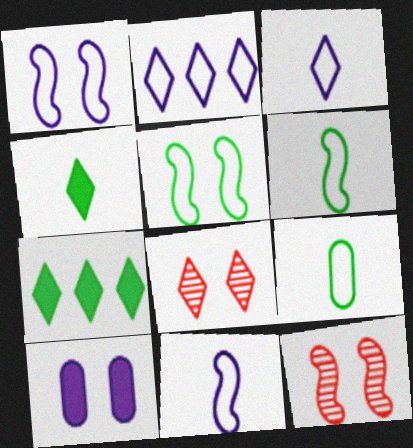[[2, 4, 8], 
[3, 7, 8], 
[5, 8, 10]]